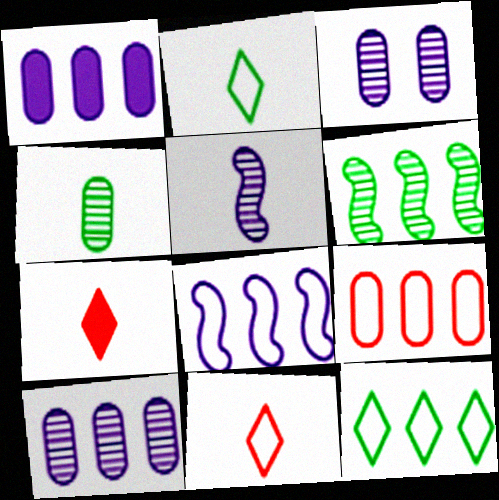[[8, 9, 12]]